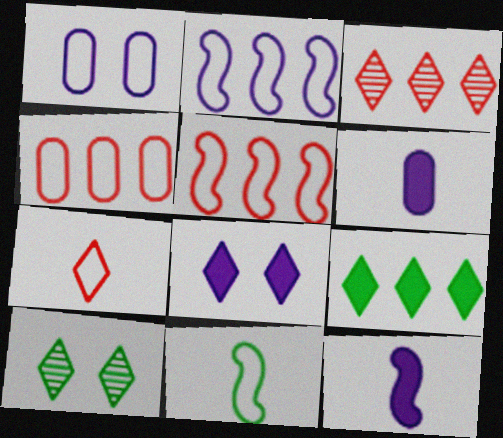[[4, 10, 12], 
[5, 6, 10]]